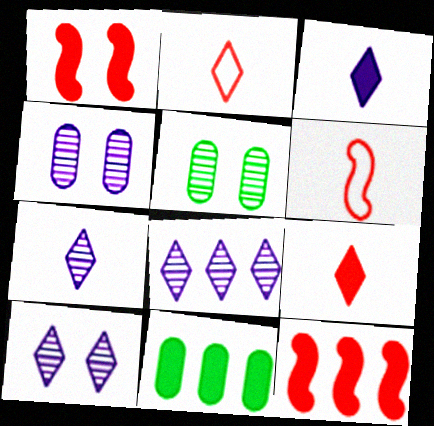[[1, 3, 11], 
[6, 10, 11], 
[7, 8, 10]]